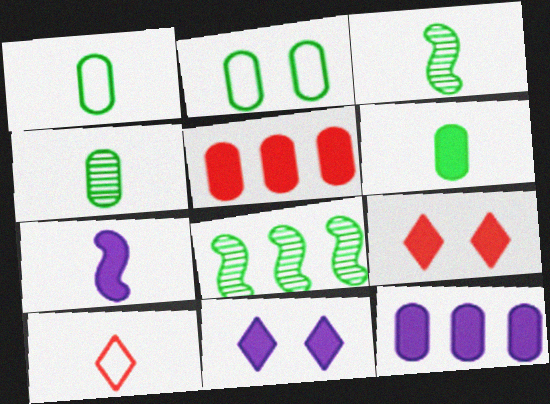[[1, 4, 6], 
[4, 7, 10], 
[7, 11, 12]]